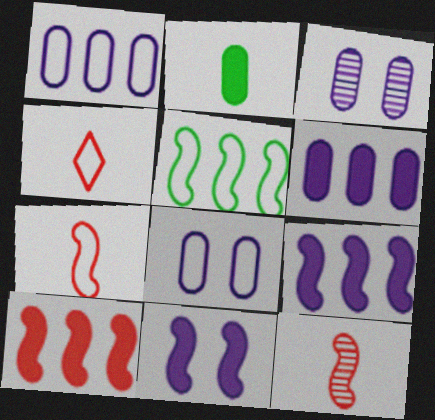[[4, 5, 8], 
[5, 11, 12]]